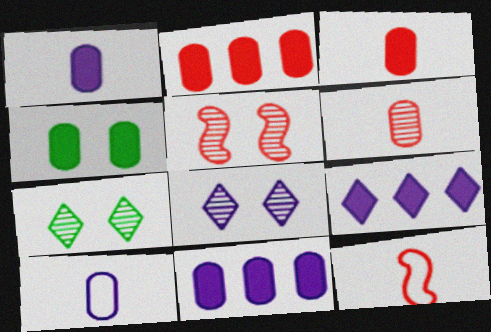[[1, 2, 4], 
[3, 4, 11], 
[7, 11, 12]]